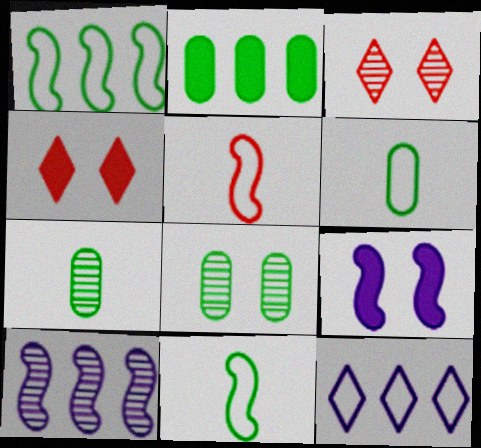[[2, 6, 8], 
[3, 7, 10], 
[4, 6, 10]]